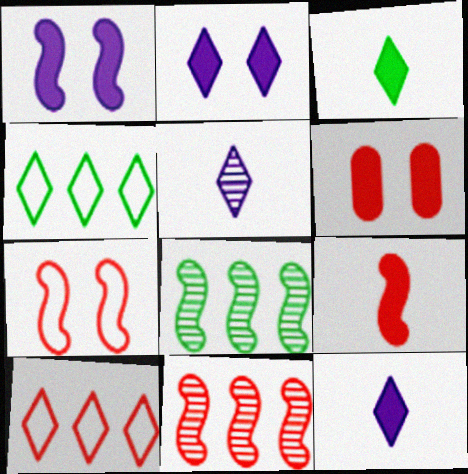[[7, 9, 11]]